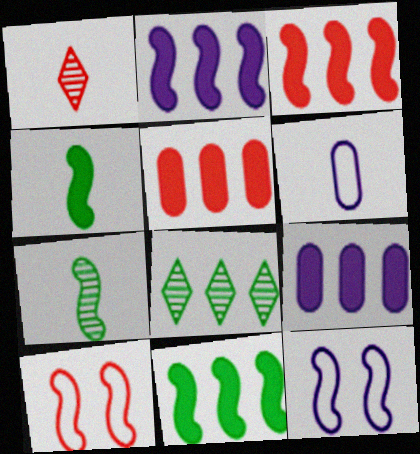[[1, 4, 6], 
[1, 5, 10], 
[2, 3, 11], 
[2, 7, 10], 
[3, 7, 12]]